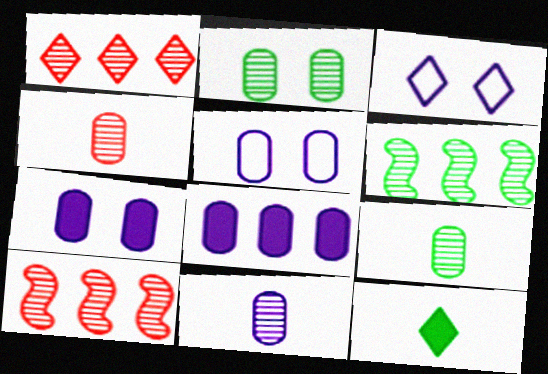[[1, 3, 12], 
[4, 9, 11], 
[5, 8, 11], 
[5, 10, 12]]